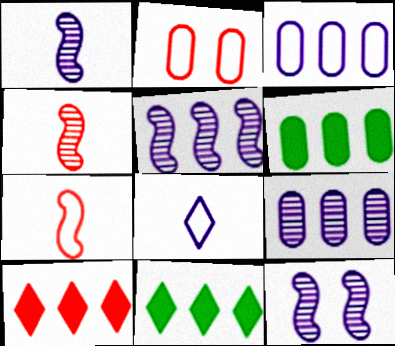[[1, 2, 11], 
[1, 5, 12], 
[2, 4, 10]]